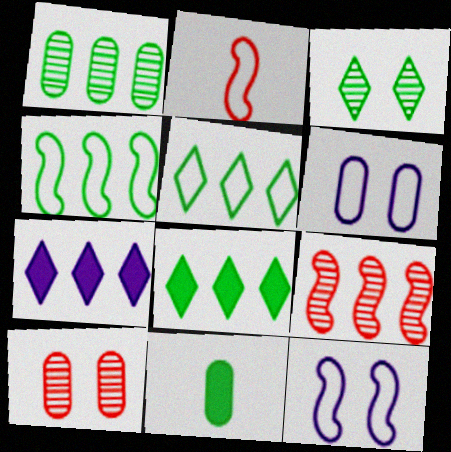[[1, 4, 8], 
[2, 4, 12], 
[2, 5, 6], 
[3, 4, 11]]